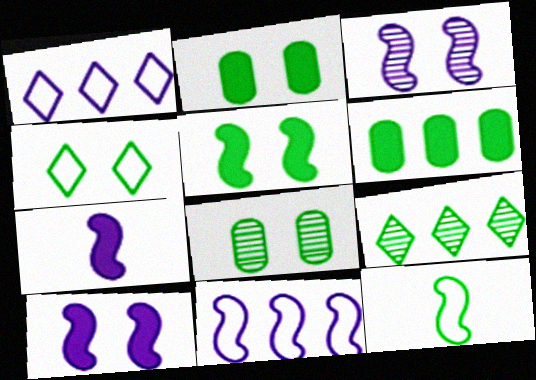[[2, 9, 12], 
[3, 7, 11], 
[4, 5, 8]]